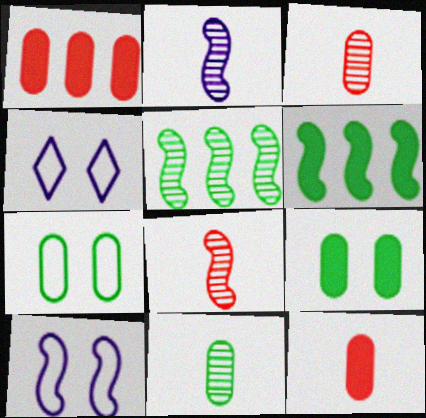[[3, 4, 6], 
[4, 5, 12], 
[6, 8, 10]]